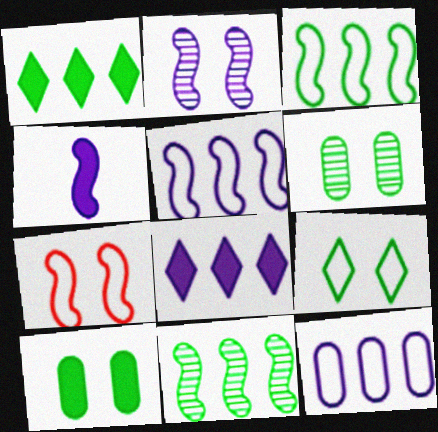[[2, 4, 5], 
[4, 7, 11]]